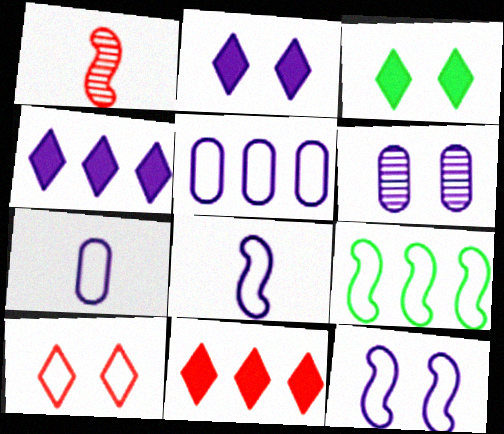[[1, 3, 5], 
[2, 6, 12], 
[4, 6, 8], 
[7, 9, 10]]